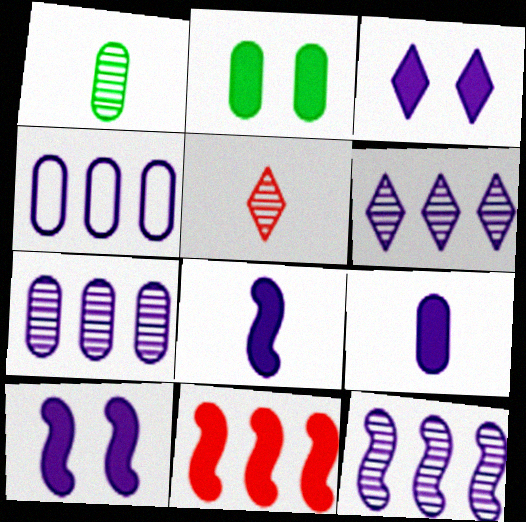[[6, 7, 12]]